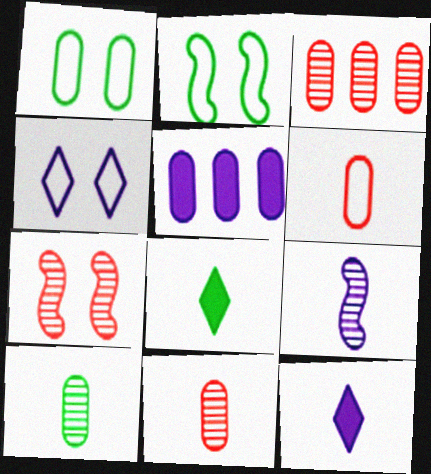[[1, 5, 11], 
[2, 3, 12], 
[4, 5, 9], 
[6, 8, 9]]